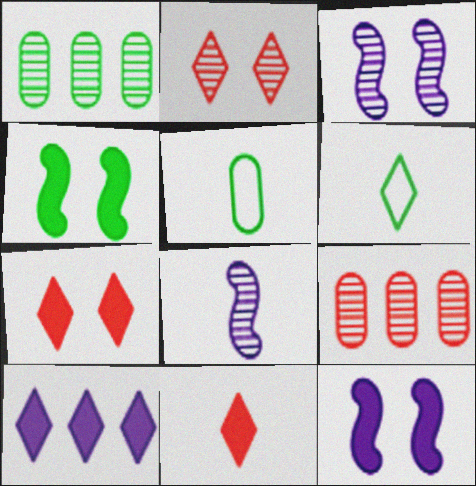[[1, 2, 8], 
[1, 4, 6], 
[2, 6, 10], 
[5, 8, 11], 
[6, 9, 12]]